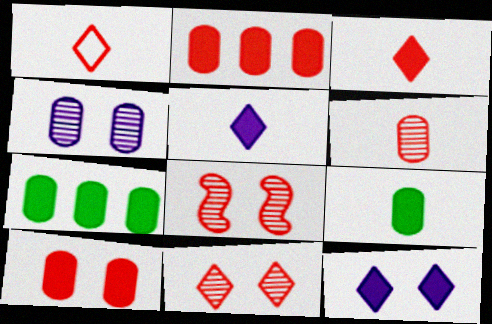[[1, 2, 8]]